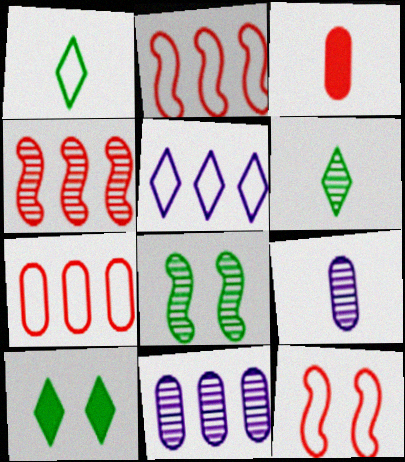[[2, 9, 10], 
[3, 5, 8]]